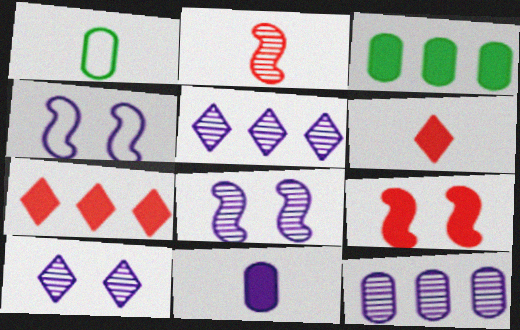[[1, 5, 9], 
[1, 7, 8], 
[4, 5, 11]]